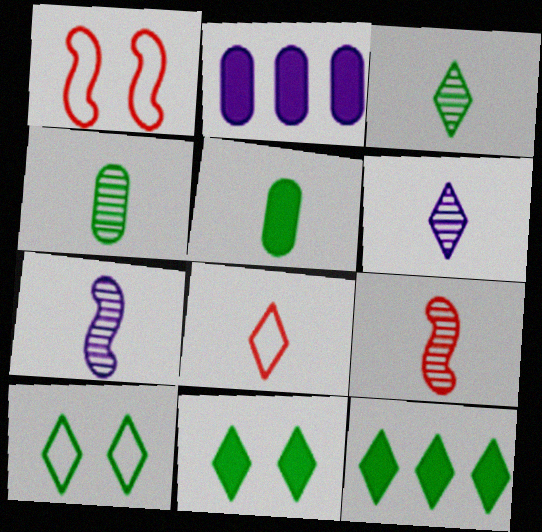[[1, 2, 3], 
[2, 9, 10], 
[3, 10, 12], 
[4, 6, 9], 
[5, 7, 8]]